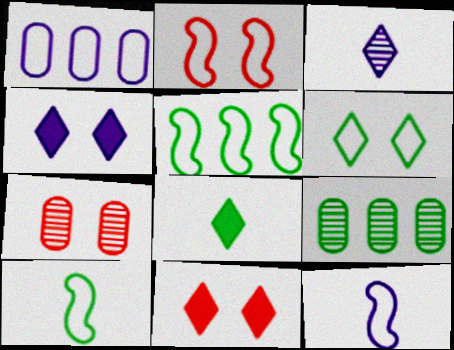[[2, 5, 12], 
[2, 7, 11], 
[9, 11, 12]]